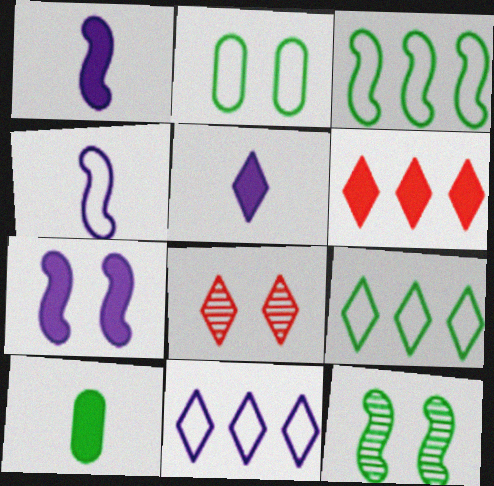[[2, 7, 8], 
[5, 8, 9], 
[6, 7, 10], 
[9, 10, 12]]